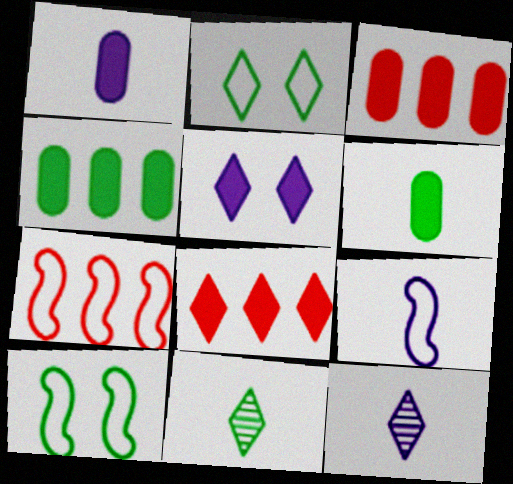[[1, 9, 12], 
[2, 8, 12], 
[3, 10, 12], 
[4, 10, 11], 
[7, 9, 10]]